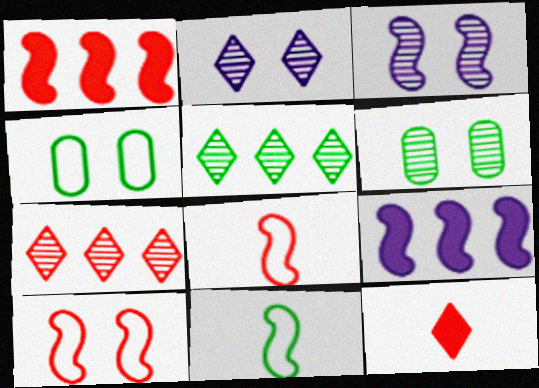[[1, 3, 11]]